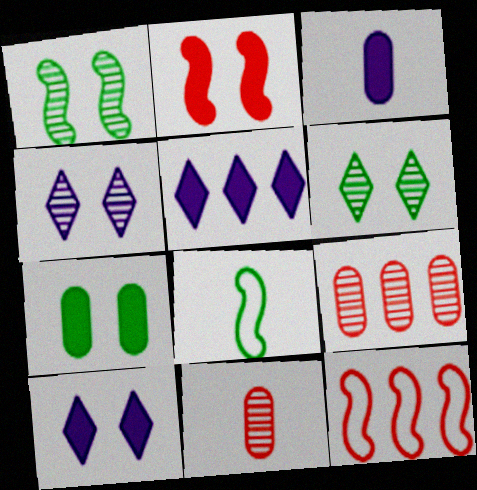[[2, 7, 10], 
[3, 6, 12], 
[8, 9, 10]]